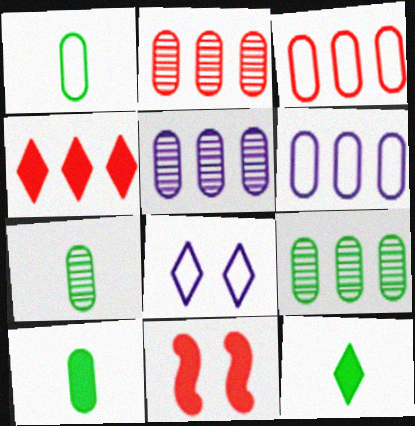[[1, 7, 10], 
[2, 5, 9]]